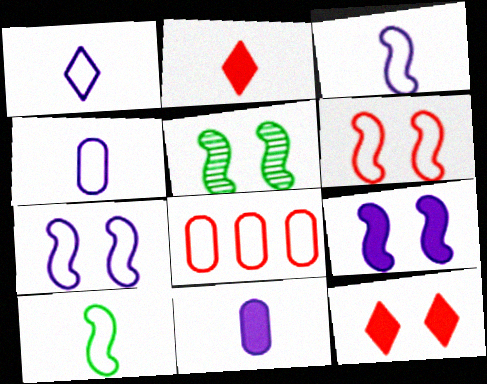[[1, 3, 4], 
[5, 6, 9]]